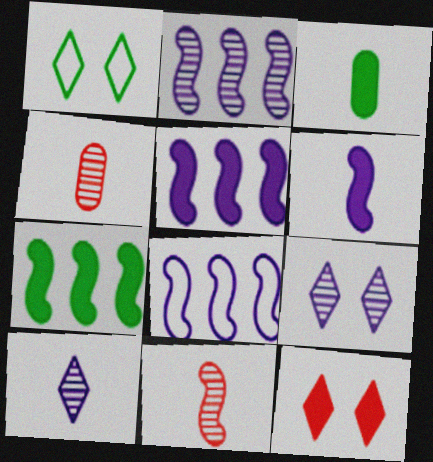[[1, 4, 5], 
[1, 9, 12], 
[2, 5, 8], 
[3, 5, 12]]